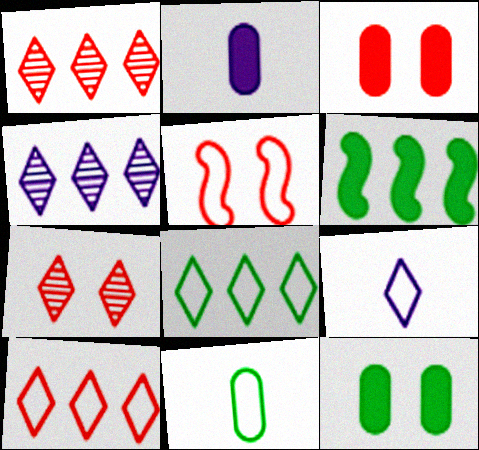[[3, 5, 7]]